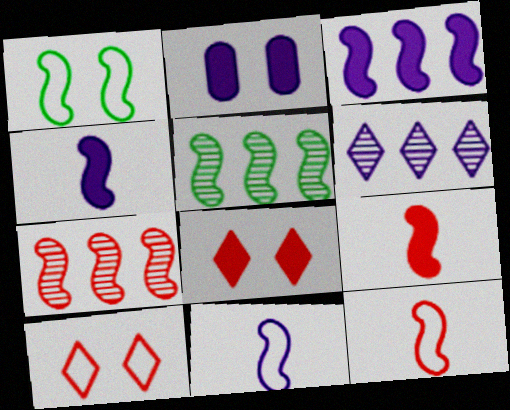[[1, 4, 7], 
[2, 6, 11]]